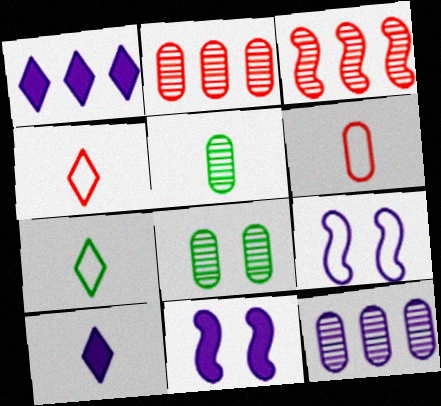[[2, 7, 11], 
[9, 10, 12]]